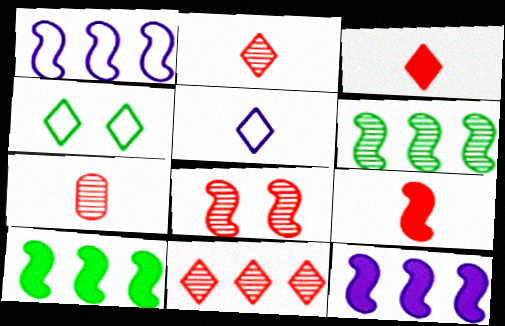[[4, 7, 12], 
[7, 8, 11]]